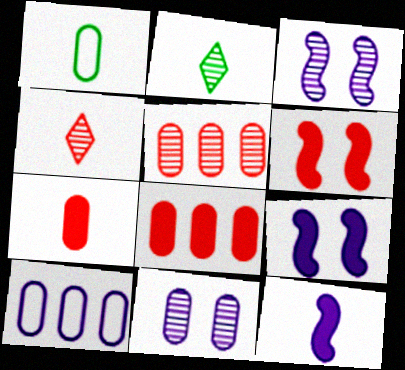[[1, 4, 12], 
[1, 8, 11], 
[2, 3, 5], 
[2, 6, 10]]